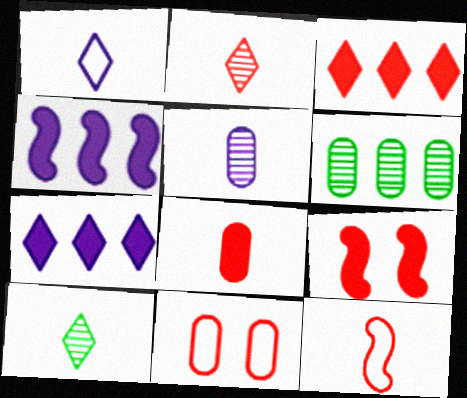[[1, 6, 9], 
[2, 8, 12], 
[3, 8, 9], 
[4, 10, 11]]